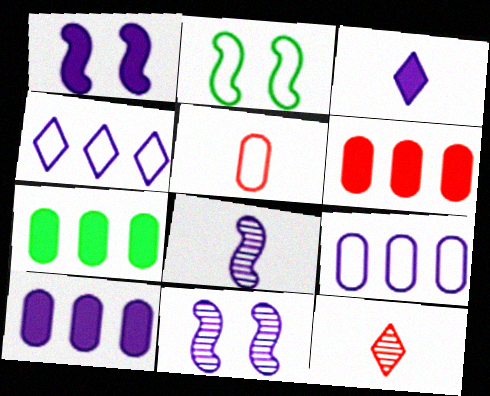[[1, 3, 10], 
[2, 4, 5], 
[2, 10, 12], 
[3, 9, 11], 
[6, 7, 10]]